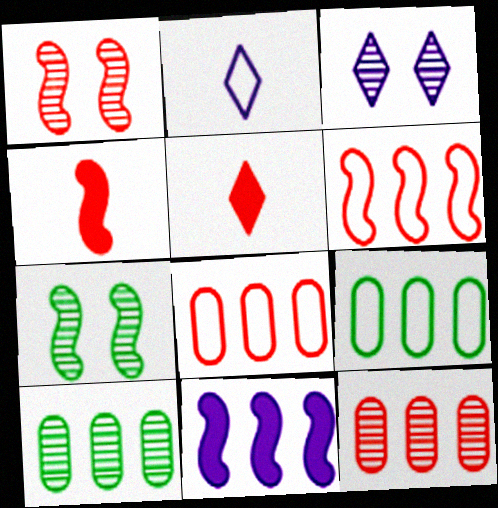[[1, 4, 6], 
[1, 5, 8], 
[3, 4, 9]]